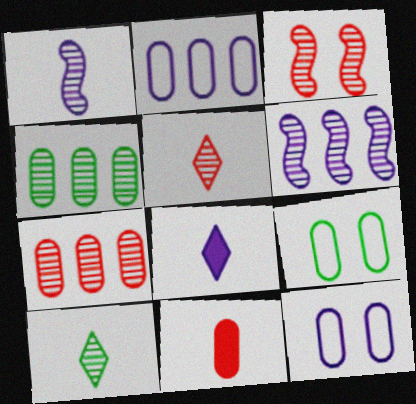[[3, 5, 7], 
[4, 11, 12], 
[6, 8, 12]]